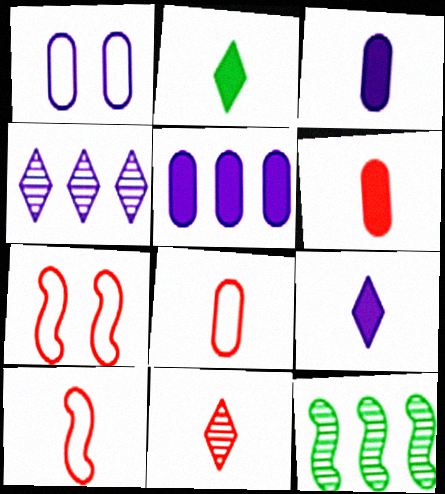[[6, 10, 11]]